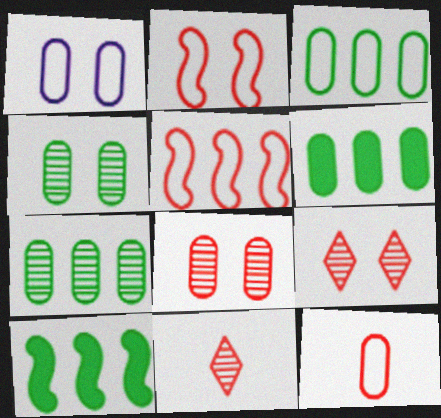[[1, 3, 12], 
[1, 10, 11], 
[3, 6, 7]]